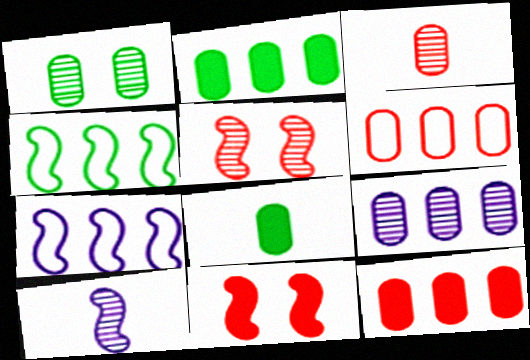[[1, 3, 9], 
[2, 6, 9], 
[4, 10, 11]]